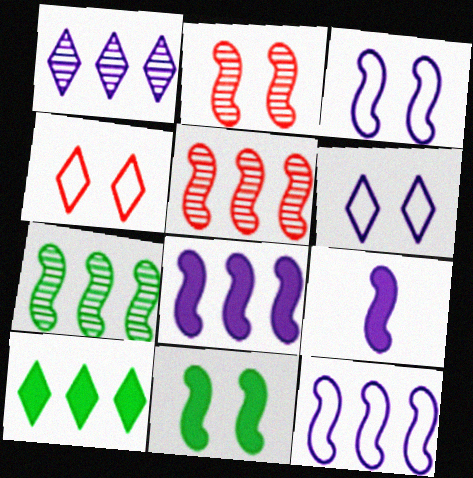[[2, 3, 11]]